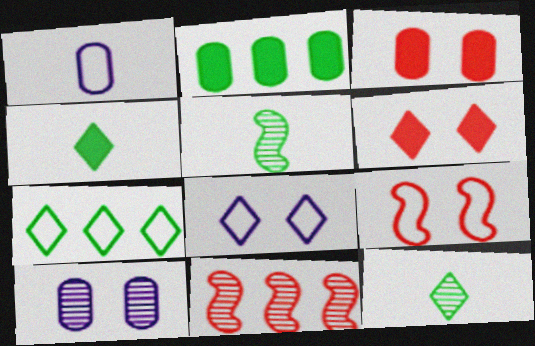[[1, 7, 9], 
[10, 11, 12]]